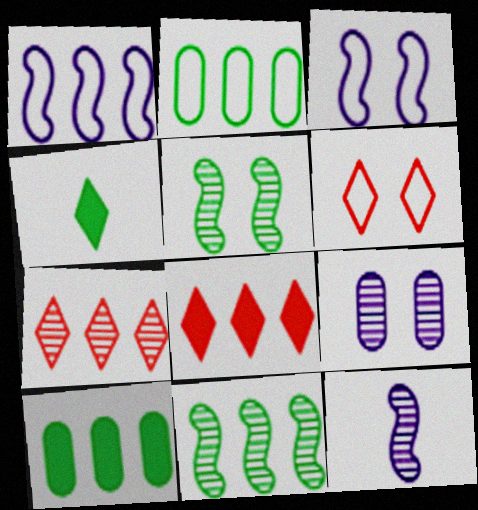[[1, 7, 10], 
[2, 4, 5], 
[6, 10, 12]]